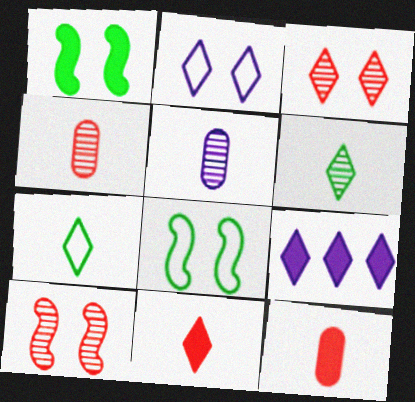[[1, 9, 12], 
[3, 7, 9], 
[4, 8, 9]]